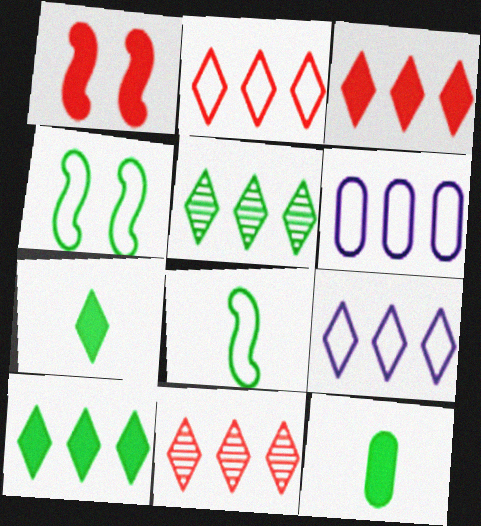[[2, 3, 11], 
[3, 5, 9], 
[4, 5, 12], 
[9, 10, 11]]